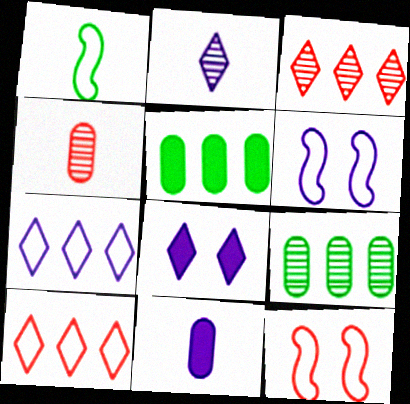[[2, 5, 12], 
[2, 7, 8]]